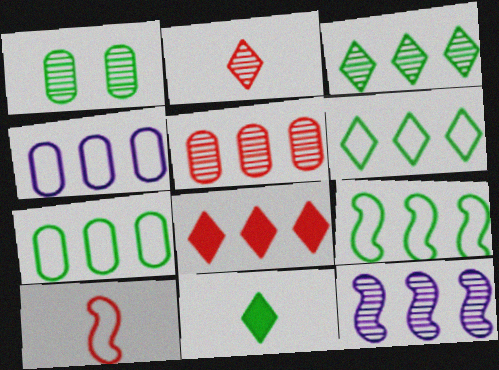[[1, 2, 12], 
[1, 9, 11], 
[3, 5, 12], 
[6, 7, 9], 
[7, 8, 12]]